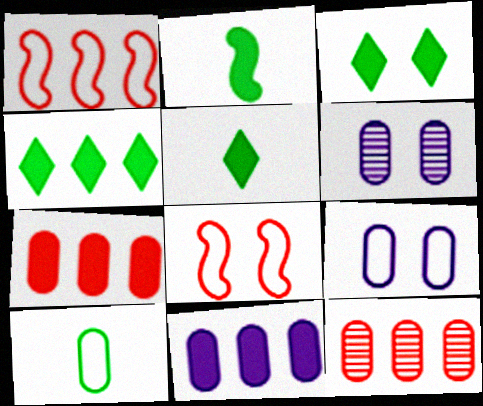[[1, 5, 6], 
[3, 4, 5], 
[3, 6, 8], 
[6, 7, 10]]